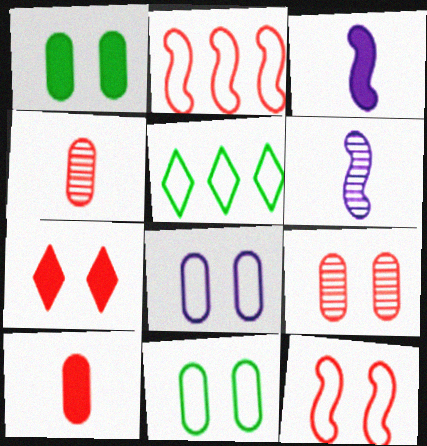[[1, 8, 9], 
[2, 4, 7], 
[3, 5, 9], 
[7, 9, 12]]